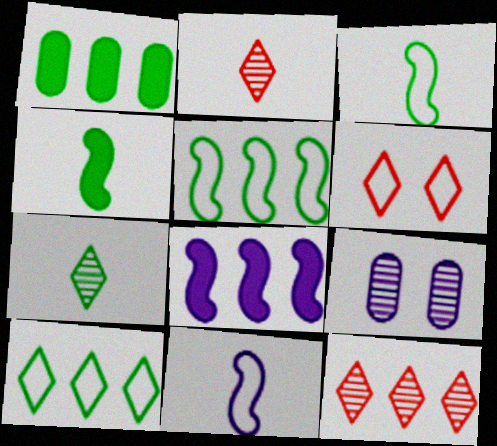[]